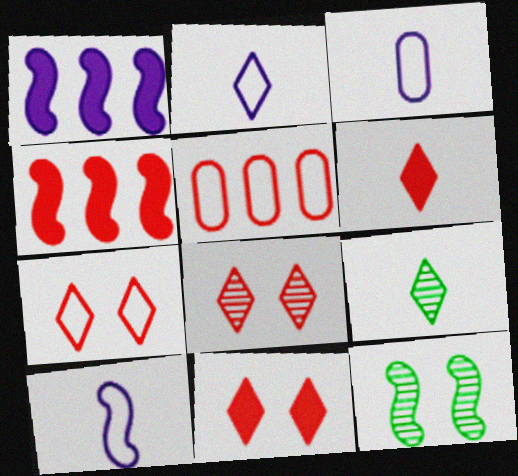[[2, 3, 10], 
[2, 6, 9], 
[4, 10, 12], 
[7, 8, 11]]